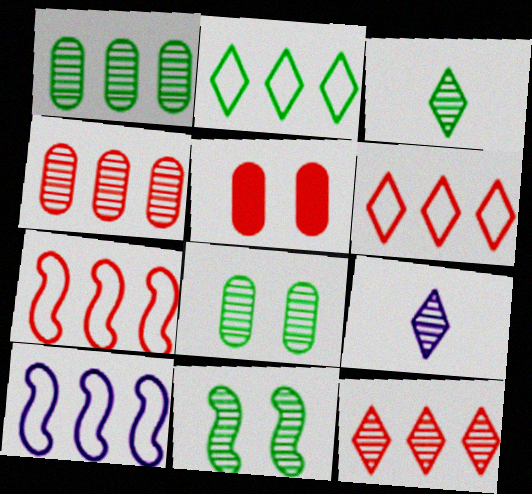[[1, 3, 11], 
[3, 5, 10], 
[4, 9, 11]]